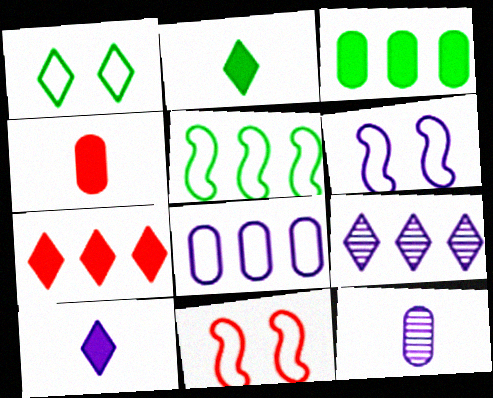[]